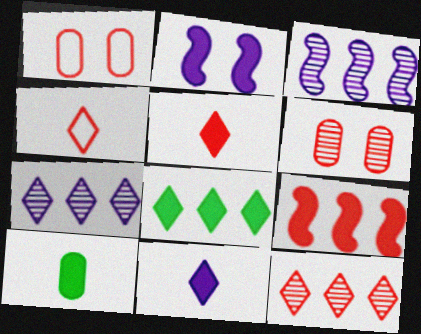[[4, 6, 9]]